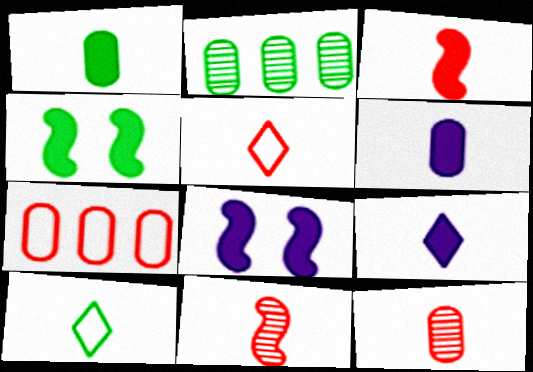[[1, 3, 9], 
[2, 4, 10], 
[2, 5, 8], 
[3, 5, 12], 
[6, 10, 11]]